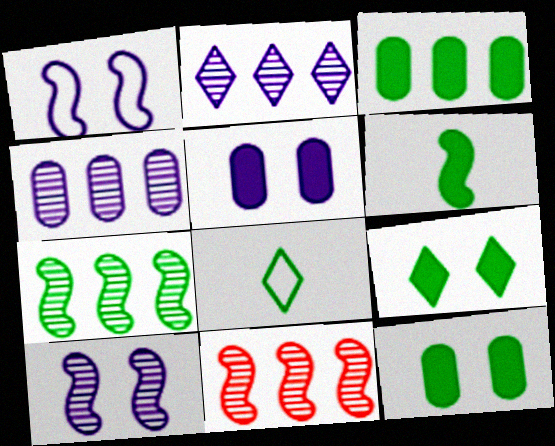[[1, 6, 11], 
[3, 6, 9], 
[5, 8, 11], 
[7, 8, 12]]